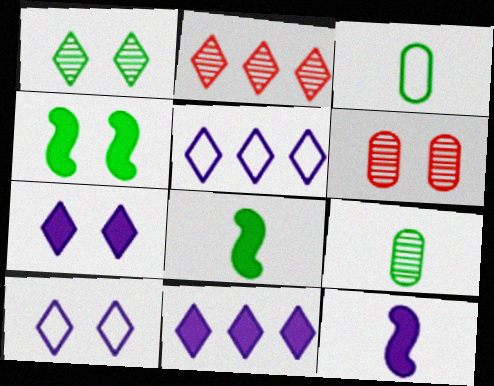[[4, 6, 10], 
[5, 6, 8]]